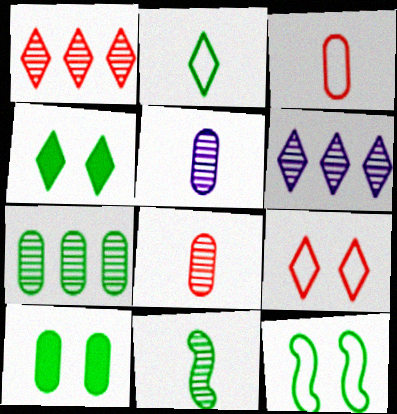[]